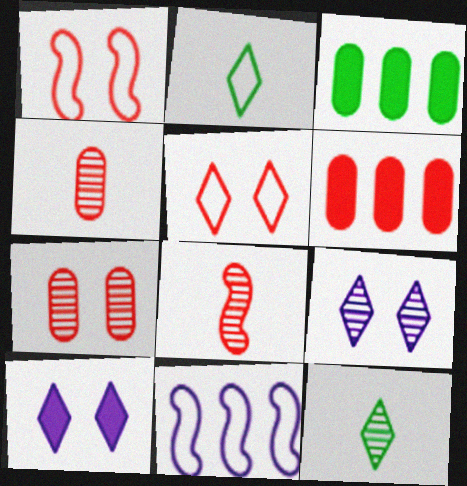[[5, 6, 8]]